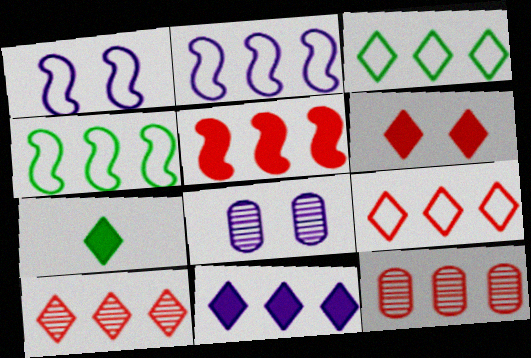[[1, 7, 12], 
[3, 10, 11], 
[4, 11, 12], 
[5, 9, 12], 
[6, 7, 11]]